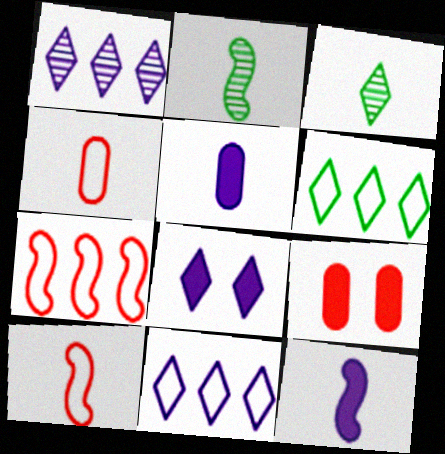[[2, 9, 11], 
[2, 10, 12], 
[3, 4, 12], 
[3, 5, 10]]